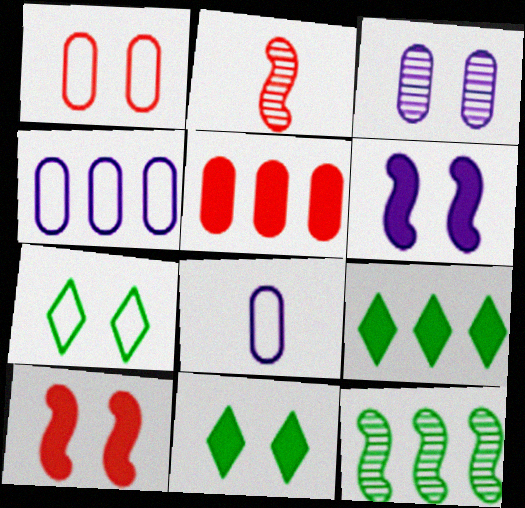[[2, 4, 11], 
[3, 7, 10]]